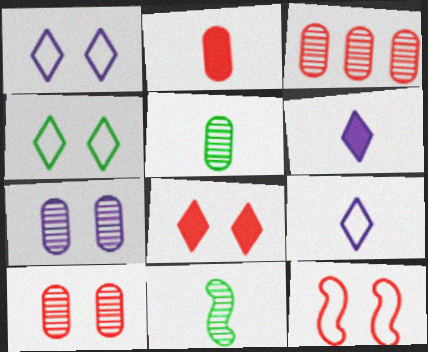[[2, 9, 11], 
[3, 5, 7], 
[8, 10, 12]]